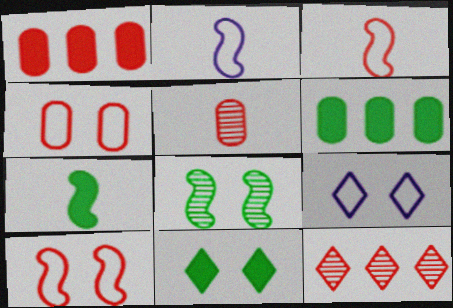[[1, 4, 5], 
[6, 7, 11]]